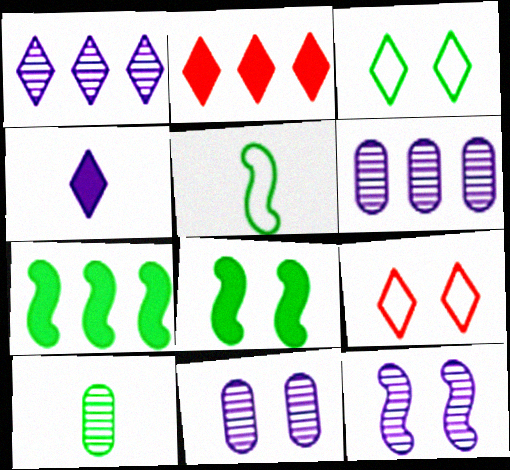[[2, 5, 11], 
[3, 7, 10], 
[8, 9, 11]]